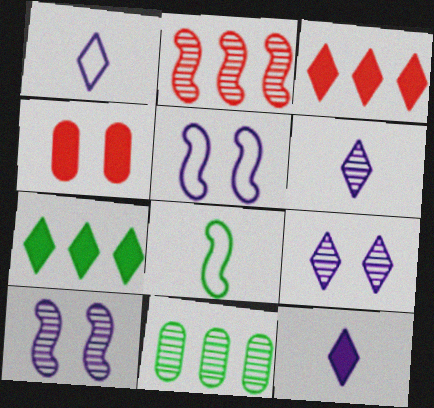[[1, 6, 12]]